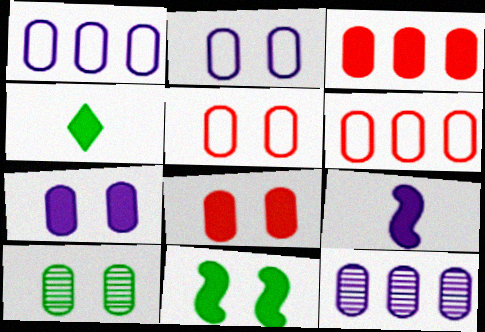[[2, 8, 10], 
[5, 7, 10]]